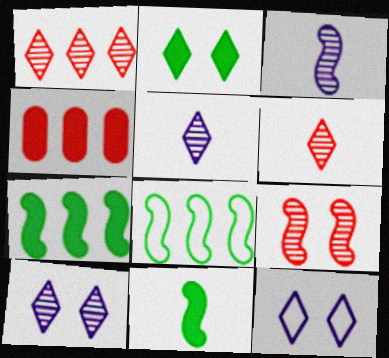[]